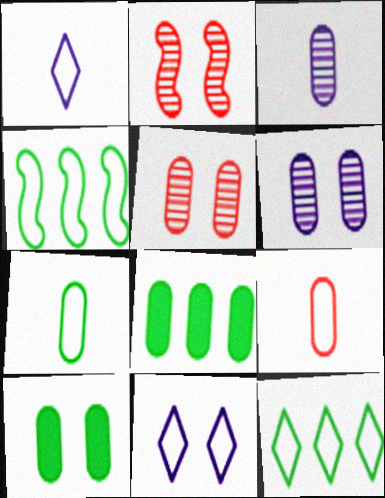[[1, 2, 8], 
[2, 10, 11], 
[4, 9, 11], 
[6, 8, 9]]